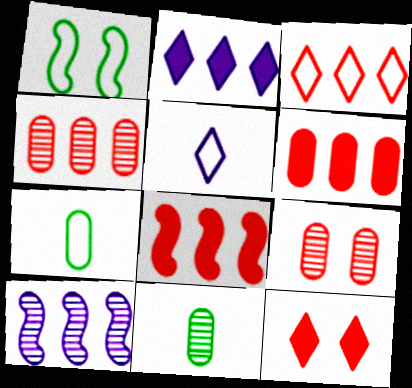[[3, 4, 8], 
[7, 10, 12]]